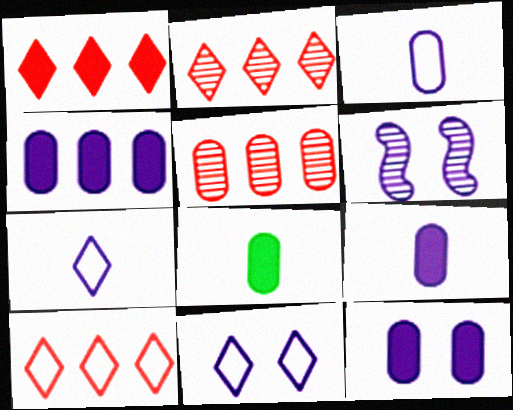[[1, 2, 10], 
[4, 6, 7], 
[4, 9, 12], 
[6, 8, 10], 
[6, 11, 12]]